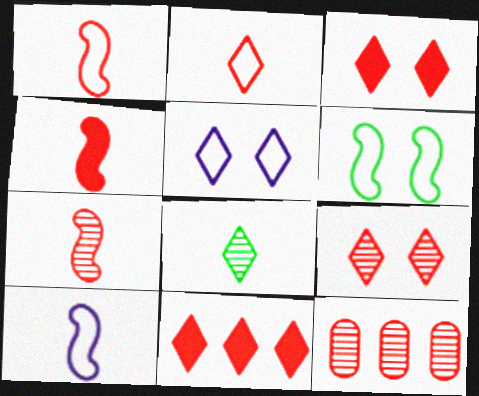[[1, 3, 12], 
[1, 4, 7], 
[2, 9, 11], 
[5, 8, 11], 
[7, 9, 12]]